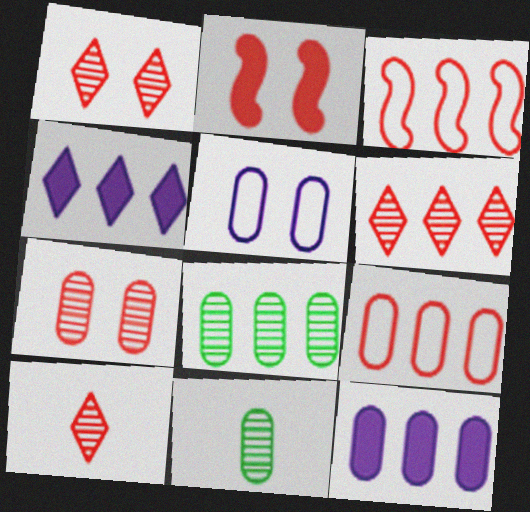[[1, 6, 10], 
[2, 9, 10], 
[3, 4, 8], 
[8, 9, 12]]